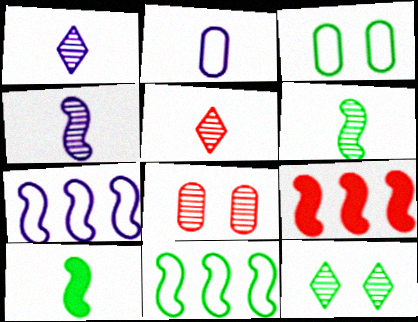[[1, 3, 9], 
[2, 5, 10], 
[2, 9, 12]]